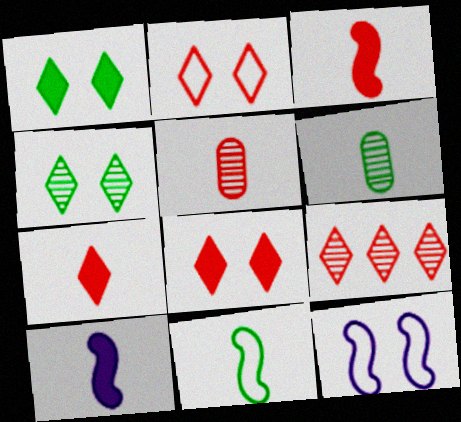[[2, 7, 9]]